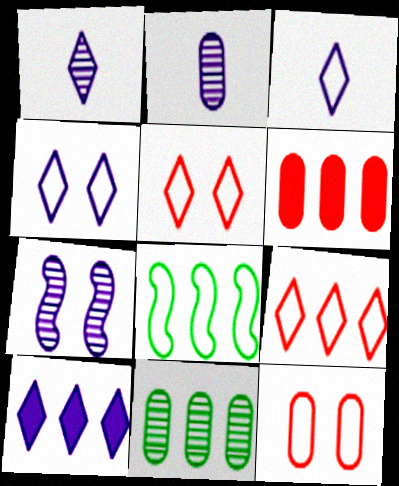[[1, 4, 10], 
[3, 8, 12]]